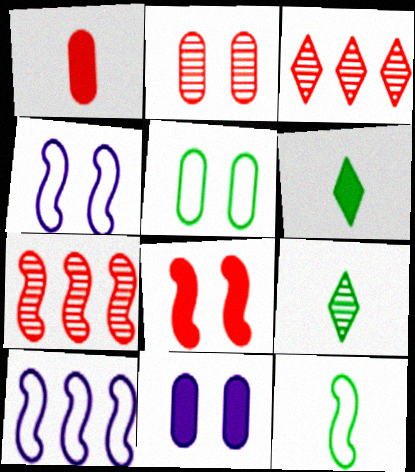[[2, 5, 11], 
[2, 6, 10], 
[3, 11, 12]]